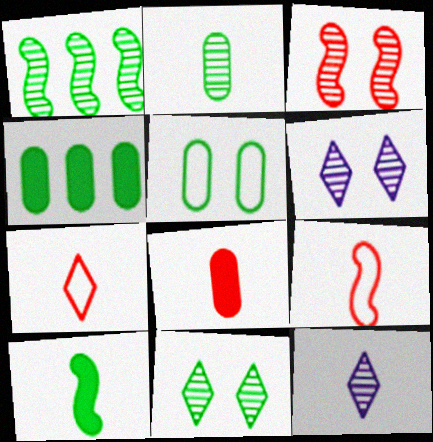[[1, 2, 11], 
[2, 4, 5], 
[4, 6, 9]]